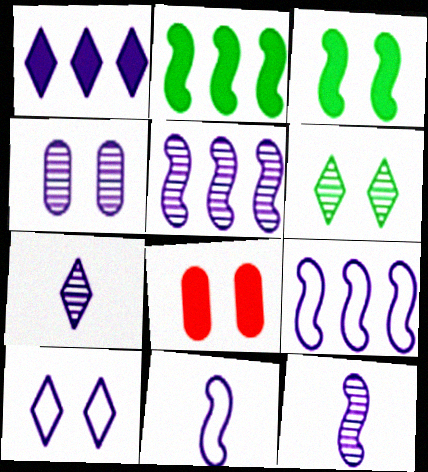[[1, 4, 11], 
[1, 7, 10], 
[4, 5, 7]]